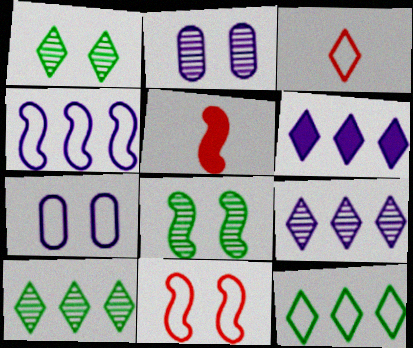[[1, 3, 6], 
[2, 5, 12], 
[4, 5, 8], 
[5, 7, 10]]